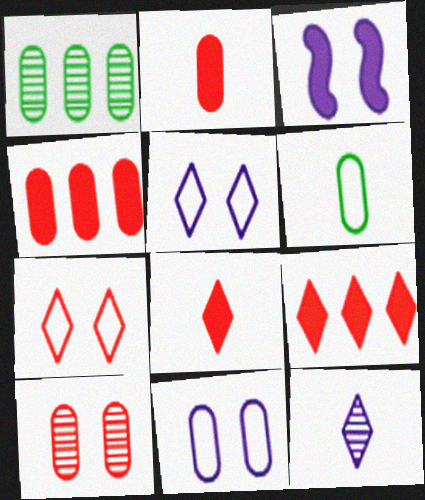[[1, 2, 11]]